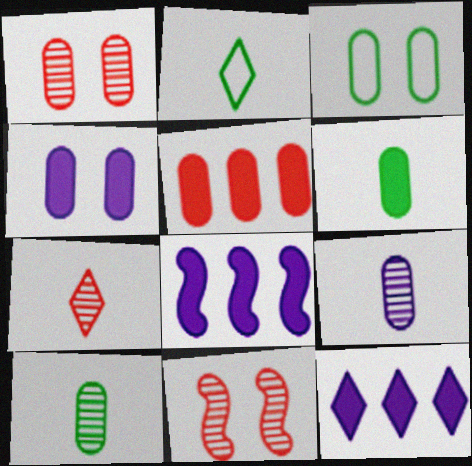[[1, 2, 8], 
[1, 3, 4], 
[3, 5, 9], 
[3, 7, 8], 
[4, 5, 6]]